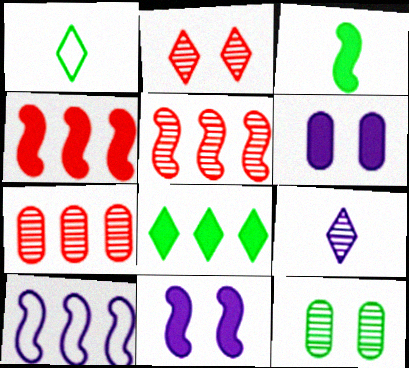[[1, 5, 6], 
[1, 7, 11], 
[3, 4, 11], 
[5, 9, 12], 
[6, 9, 10], 
[7, 8, 10]]